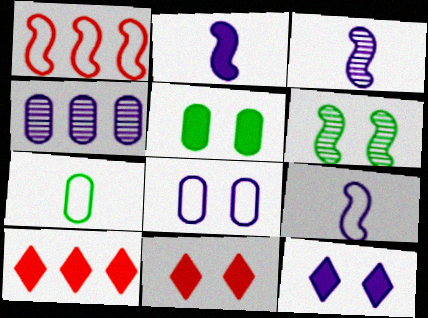[[1, 2, 6], 
[2, 3, 9], 
[2, 5, 10], 
[4, 9, 12], 
[6, 8, 11]]